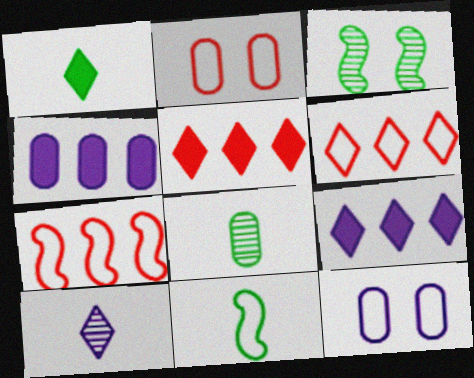[[1, 8, 11], 
[2, 4, 8], 
[6, 11, 12]]